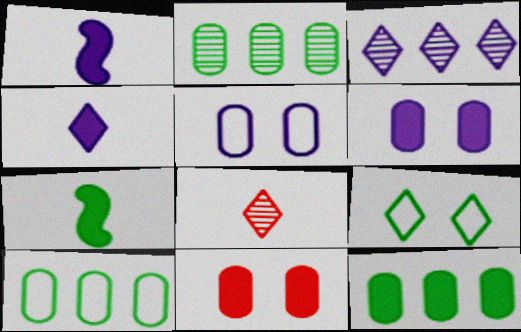[[1, 3, 5], 
[2, 7, 9], 
[2, 10, 12]]